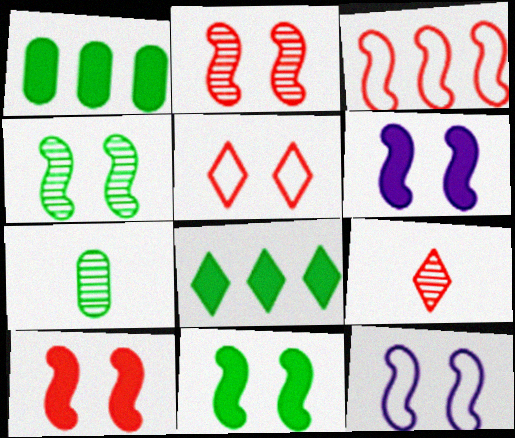[[1, 9, 12], 
[2, 11, 12], 
[4, 10, 12], 
[6, 10, 11]]